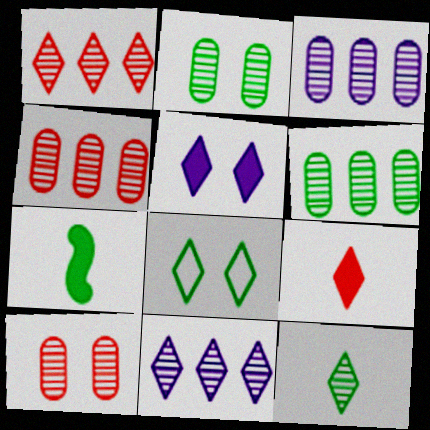[[3, 4, 6], 
[6, 7, 8], 
[8, 9, 11]]